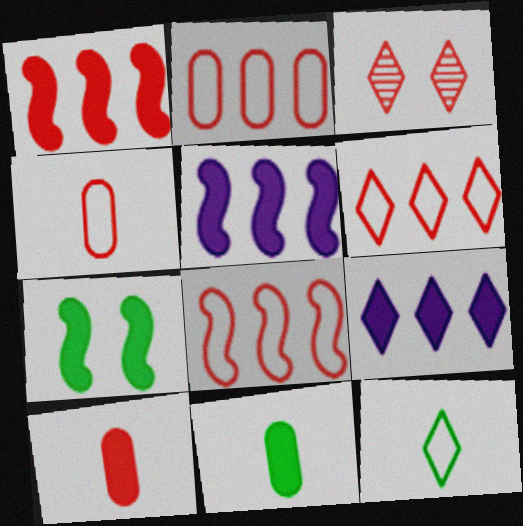[[1, 3, 4], 
[2, 6, 8], 
[3, 8, 10], 
[3, 9, 12], 
[7, 9, 10]]